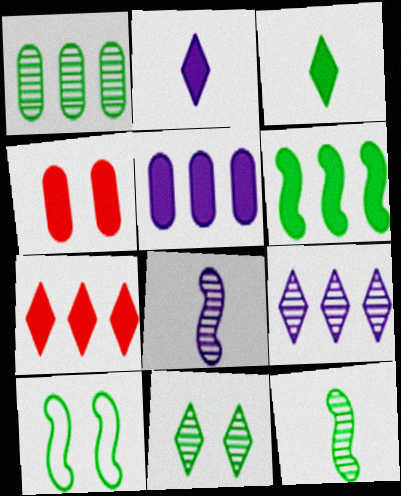[[1, 3, 10], 
[1, 11, 12], 
[2, 4, 6], 
[5, 6, 7], 
[6, 10, 12]]